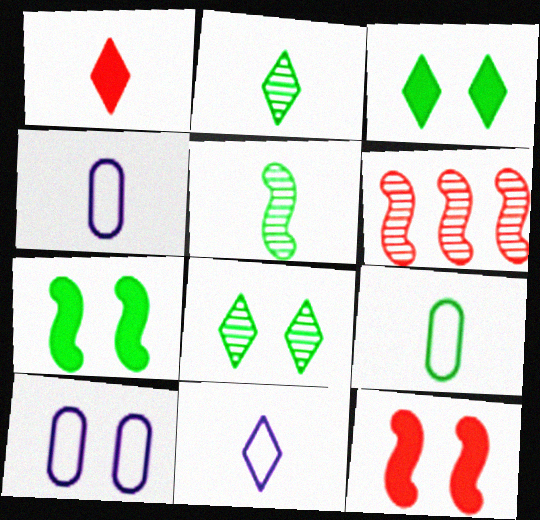[[1, 2, 11], 
[1, 4, 5], 
[3, 4, 6], 
[8, 10, 12]]